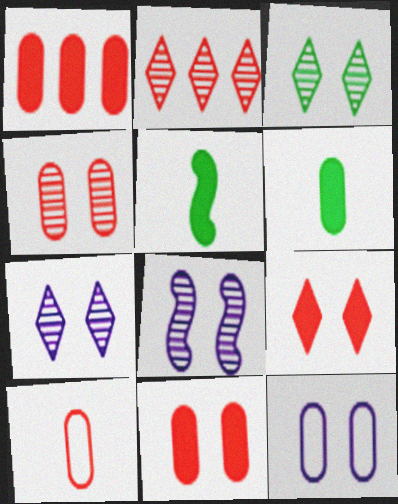[[1, 4, 10], 
[2, 5, 12], 
[3, 4, 8]]